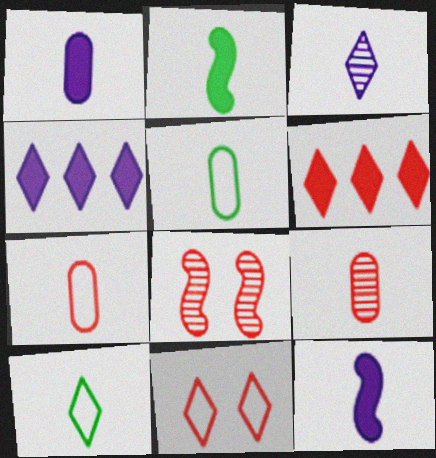[[1, 5, 9], 
[2, 3, 7], 
[4, 5, 8], 
[6, 7, 8], 
[9, 10, 12]]